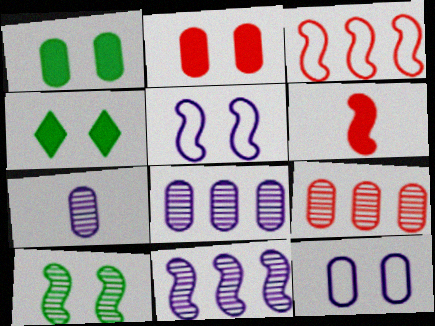[[3, 4, 7]]